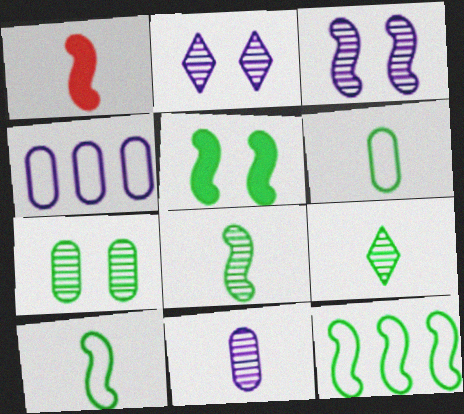[[1, 3, 12], 
[5, 8, 12]]